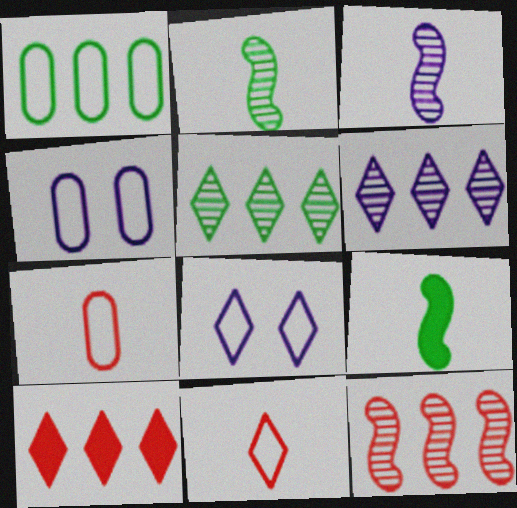[[1, 4, 7], 
[2, 4, 10]]